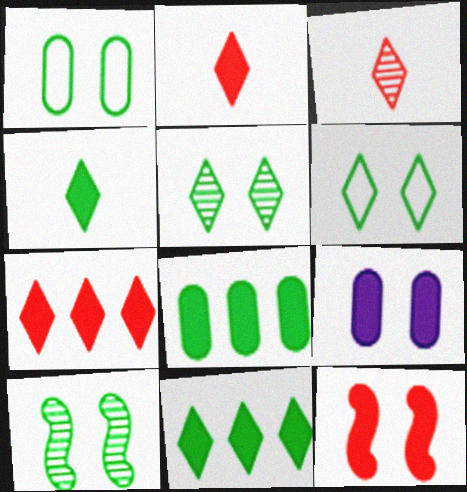[]